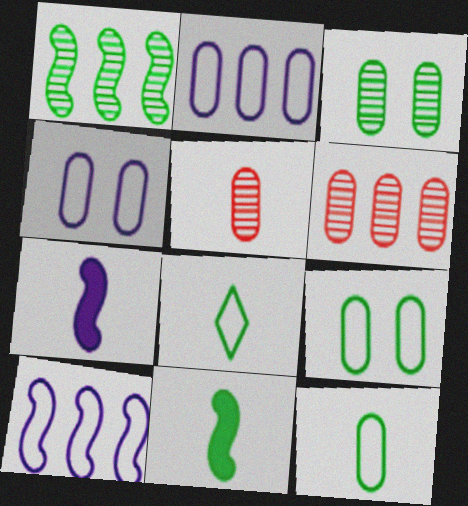[[5, 7, 8]]